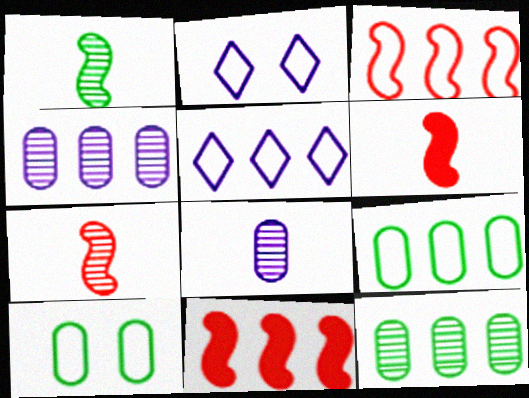[[2, 6, 12], 
[3, 5, 9], 
[5, 11, 12]]